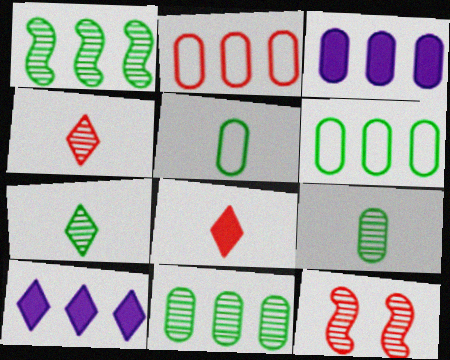[[1, 2, 10], 
[2, 3, 11], 
[2, 8, 12], 
[5, 10, 12]]